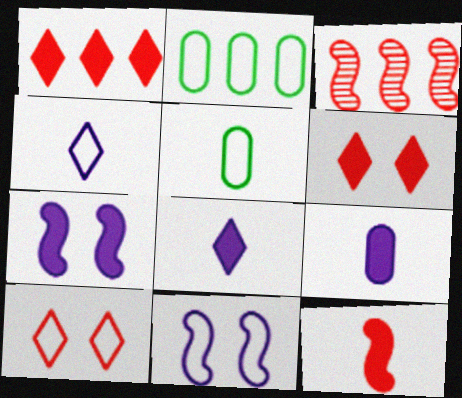[]